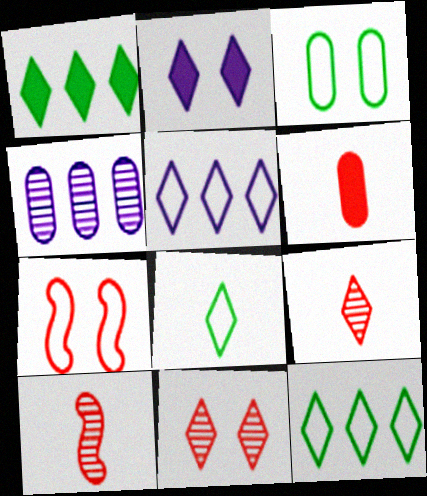[[2, 9, 12], 
[3, 4, 6]]